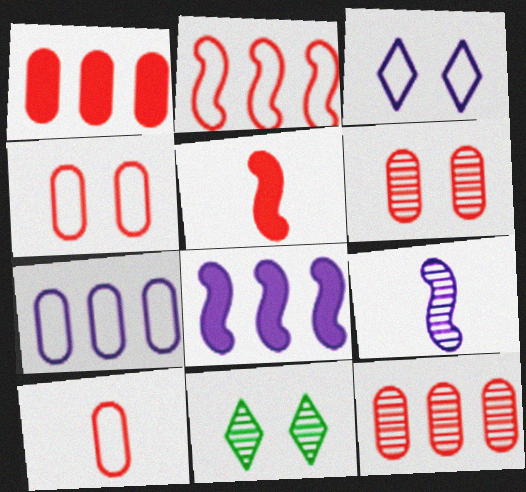[[1, 6, 10], 
[5, 7, 11], 
[8, 10, 11], 
[9, 11, 12]]